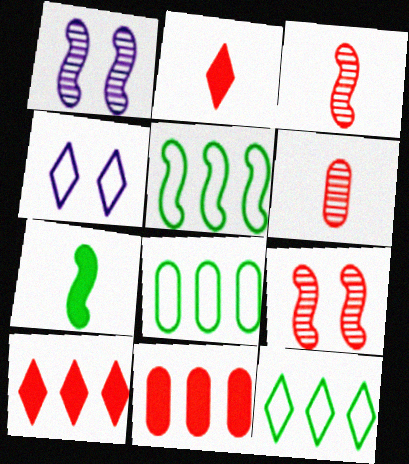[[1, 2, 8], 
[5, 8, 12]]